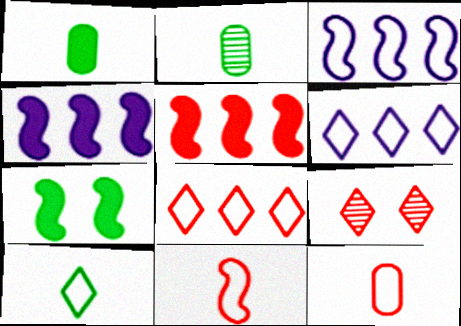[[1, 3, 9], 
[5, 9, 12]]